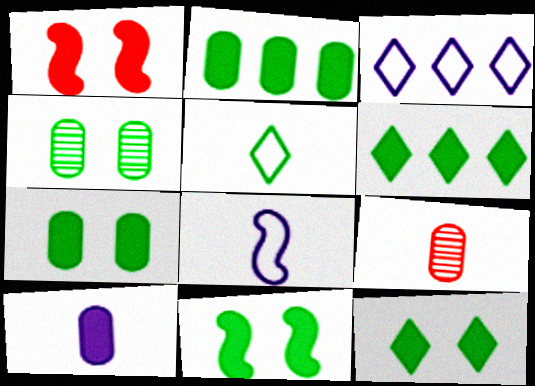[[1, 6, 10], 
[3, 9, 11], 
[7, 11, 12]]